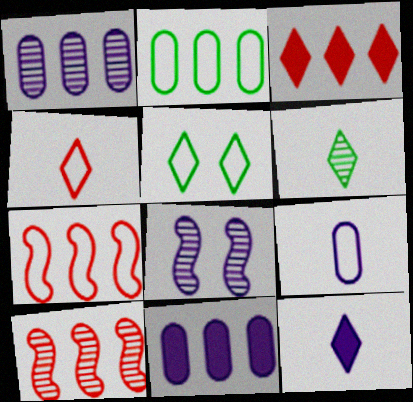[[4, 6, 12], 
[5, 7, 9]]